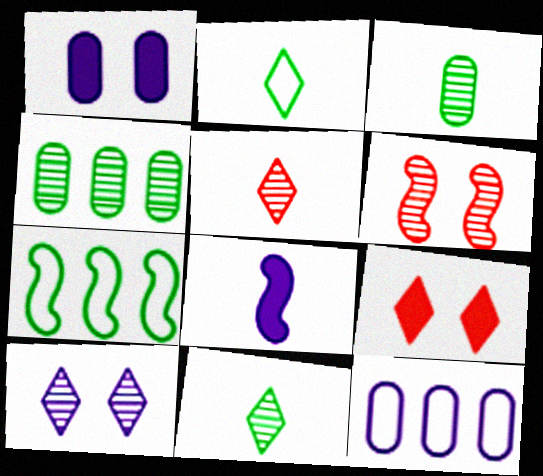[[1, 5, 7], 
[6, 7, 8], 
[8, 10, 12]]